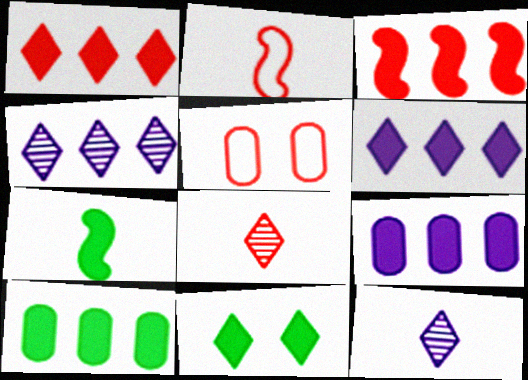[[3, 5, 8], 
[3, 6, 10], 
[4, 5, 7], 
[7, 10, 11]]